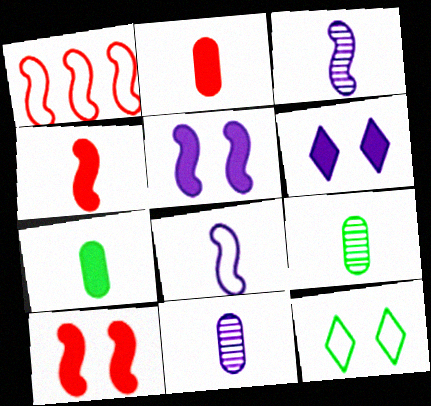[[1, 6, 9]]